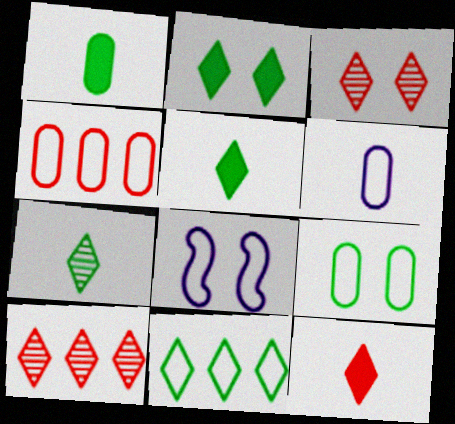[[1, 8, 10], 
[2, 7, 11], 
[4, 6, 9]]